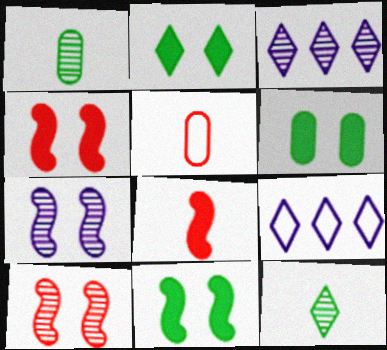[[1, 3, 10], 
[1, 4, 9], 
[2, 6, 11], 
[3, 5, 11]]